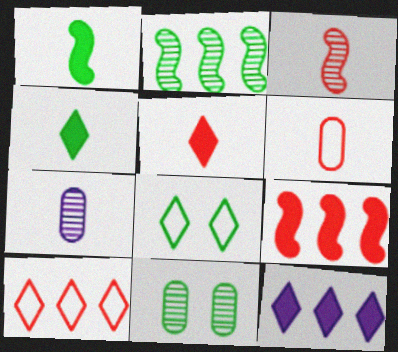[[3, 5, 6], 
[7, 8, 9]]